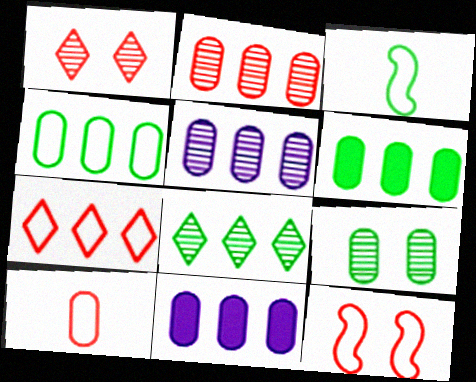[[1, 3, 11], 
[2, 4, 11], 
[7, 10, 12], 
[9, 10, 11]]